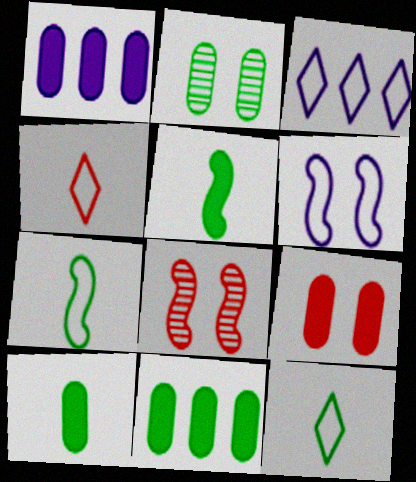[[1, 8, 12], 
[1, 9, 10], 
[3, 8, 10]]